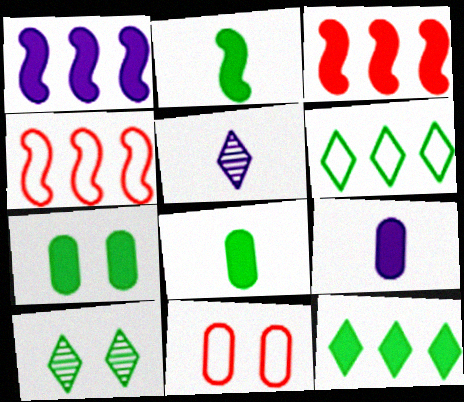[[2, 7, 12], 
[4, 5, 7], 
[4, 9, 10]]